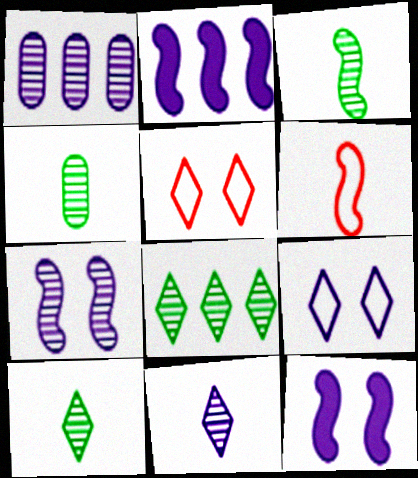[[1, 7, 11], 
[2, 4, 5], 
[3, 4, 10]]